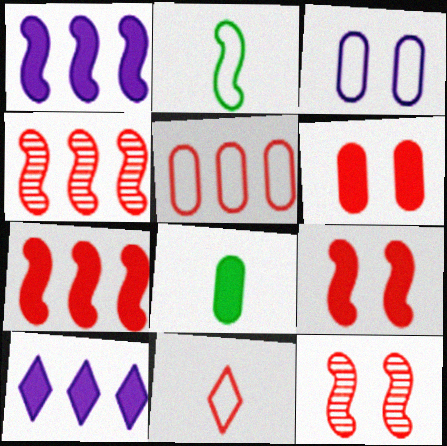[[1, 2, 12], 
[4, 6, 11], 
[8, 9, 10]]